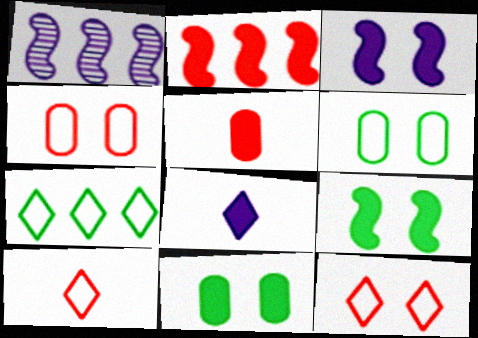[[1, 10, 11], 
[2, 8, 11]]